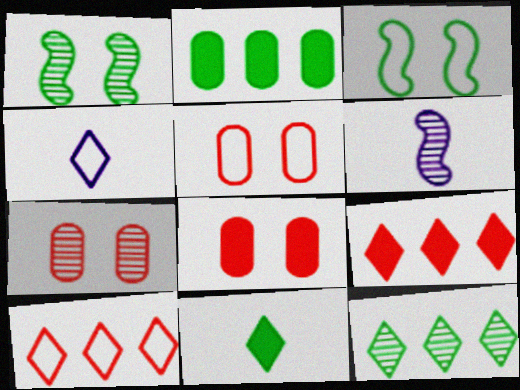[[5, 7, 8], 
[6, 7, 12]]